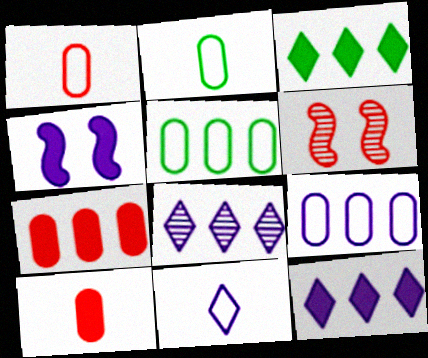[[2, 6, 12], 
[3, 4, 10]]